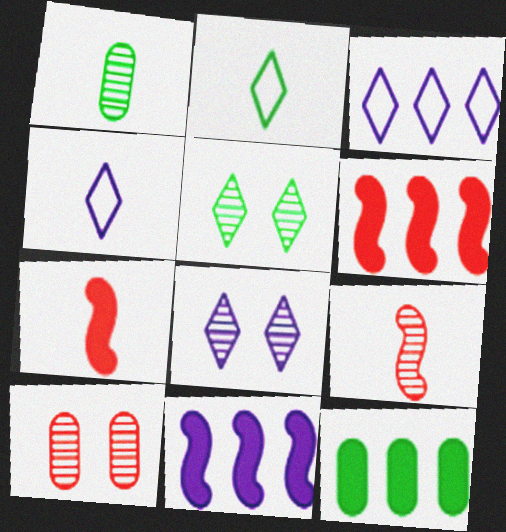[[1, 4, 7], 
[2, 10, 11]]